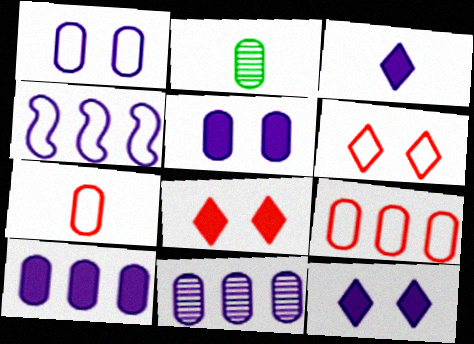[[2, 4, 8], 
[2, 5, 9]]